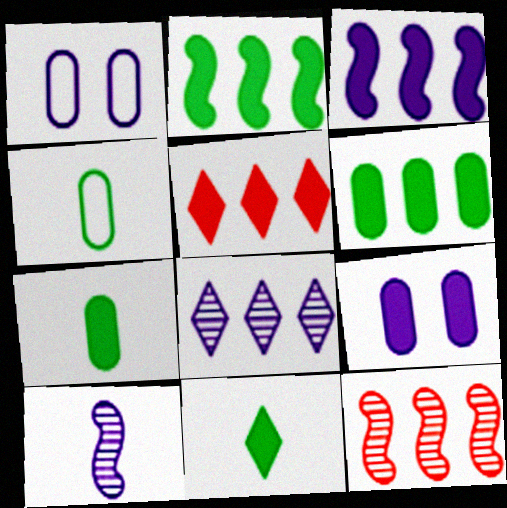[[1, 11, 12], 
[3, 5, 6]]